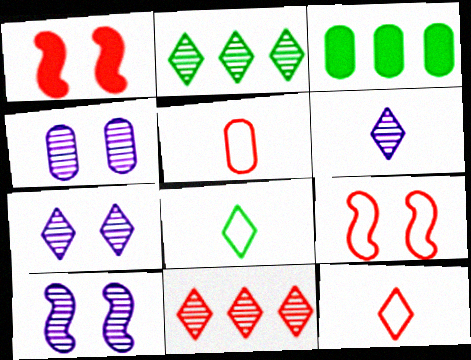[[1, 5, 11], 
[3, 4, 5], 
[3, 6, 9], 
[3, 10, 12], 
[4, 7, 10]]